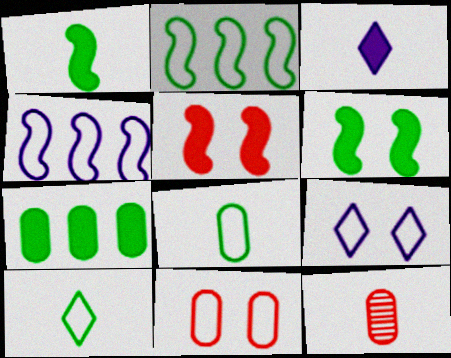[[3, 5, 7], 
[4, 10, 11]]